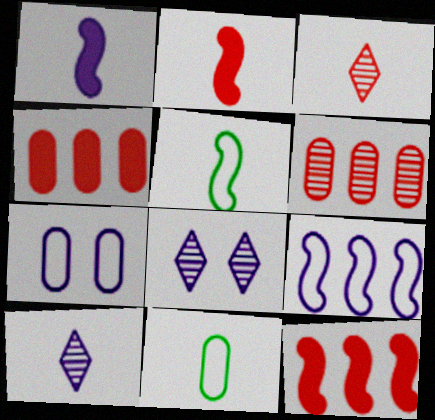[[1, 3, 11], 
[2, 10, 11], 
[4, 5, 8], 
[8, 11, 12]]